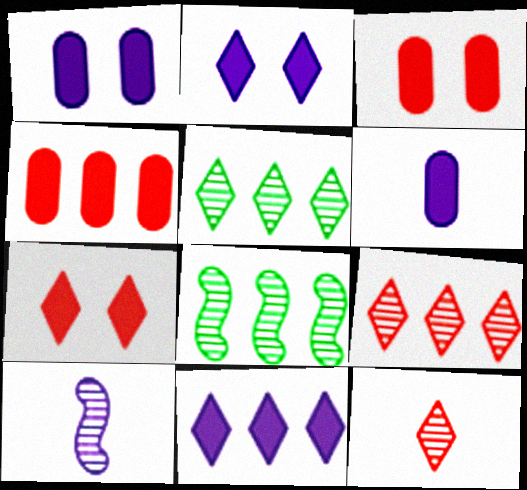[]